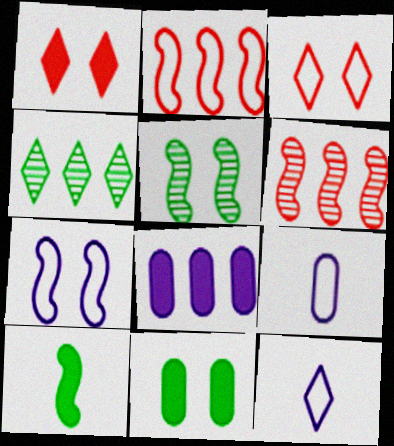[[1, 4, 12], 
[1, 8, 10], 
[2, 4, 8], 
[6, 7, 10], 
[6, 11, 12]]